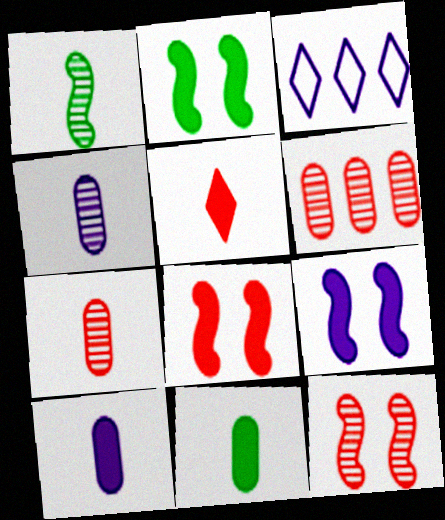[[2, 3, 7], 
[2, 8, 9], 
[3, 4, 9], 
[3, 11, 12]]